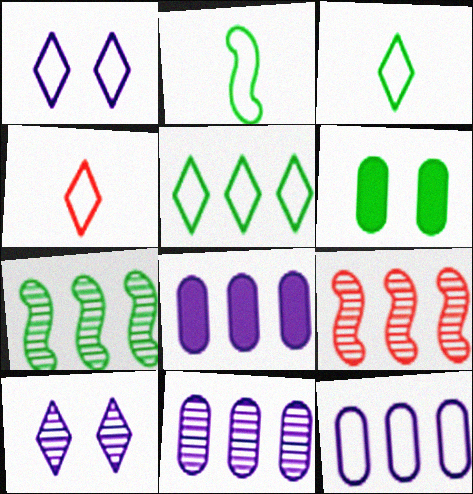[[1, 4, 5], 
[3, 6, 7], 
[5, 8, 9], 
[8, 11, 12]]